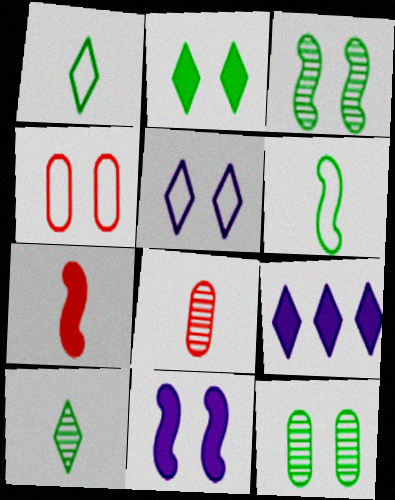[]